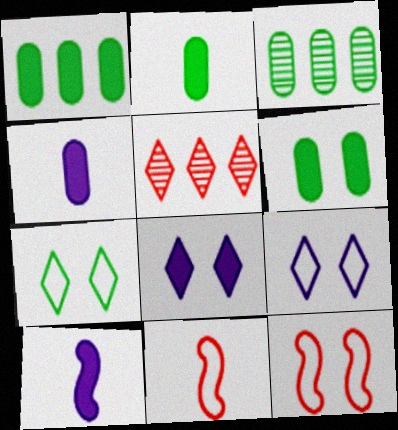[[1, 2, 6], 
[3, 8, 11]]